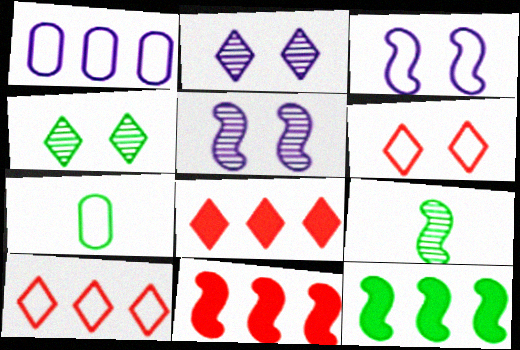[[2, 7, 11], 
[3, 7, 10], 
[3, 9, 11], 
[4, 7, 12], 
[5, 7, 8]]